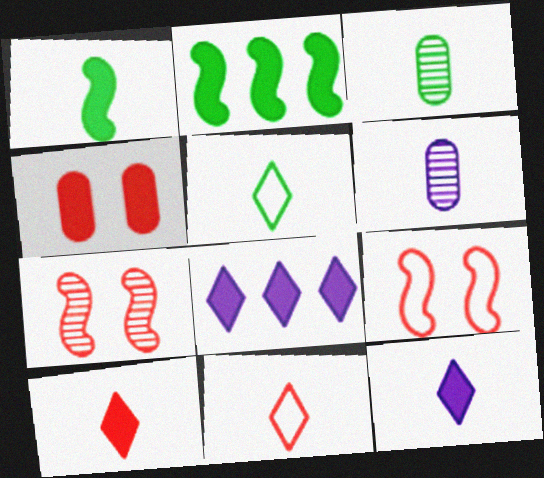[[1, 3, 5], 
[1, 4, 8], 
[1, 6, 11], 
[2, 4, 12], 
[3, 8, 9]]